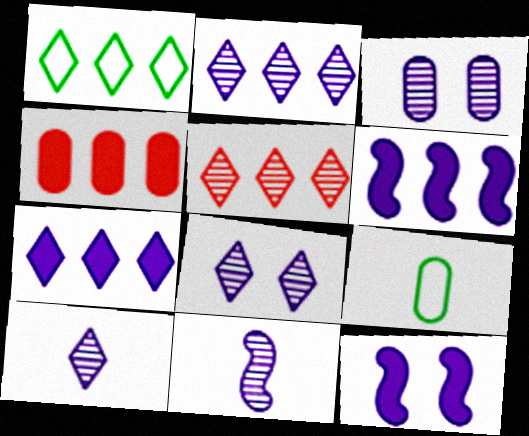[[1, 5, 7], 
[2, 3, 11], 
[2, 8, 10], 
[3, 4, 9], 
[5, 9, 12]]